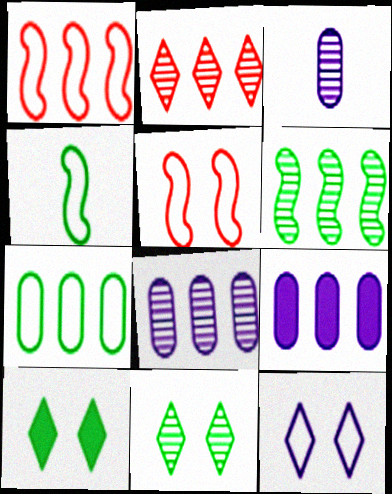[[1, 3, 10], 
[2, 6, 8]]